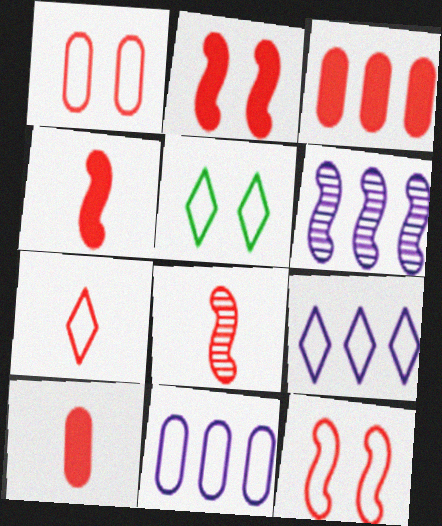[[5, 6, 10], 
[5, 7, 9], 
[7, 8, 10]]